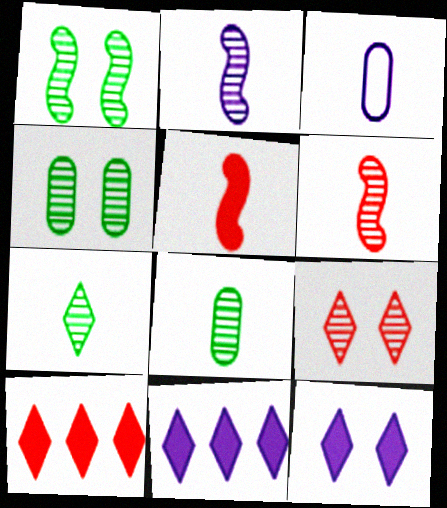[[1, 3, 10], 
[3, 5, 7]]